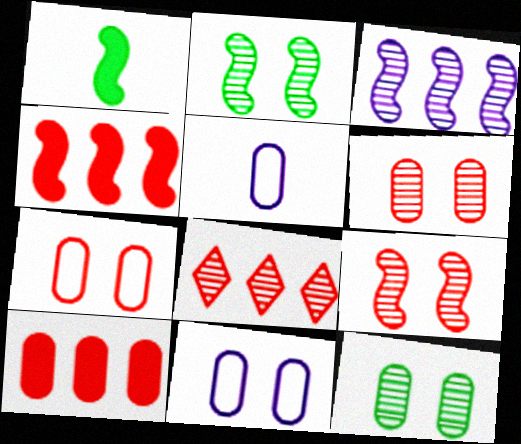[[1, 8, 11], 
[5, 10, 12]]